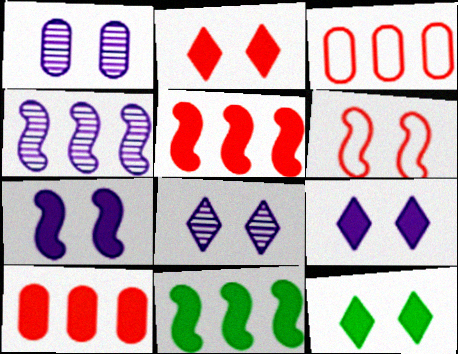[[1, 6, 12], 
[2, 9, 12]]